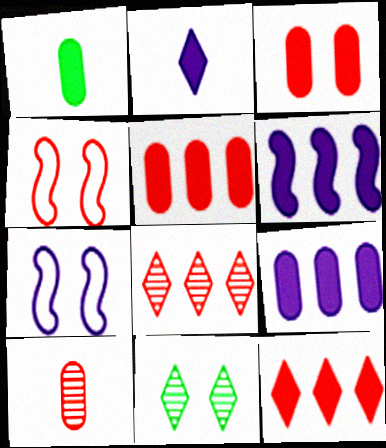[[1, 3, 9], 
[1, 7, 8], 
[3, 7, 11], 
[4, 10, 12]]